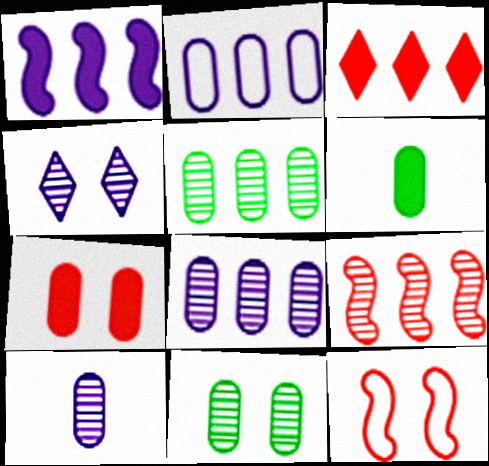[]